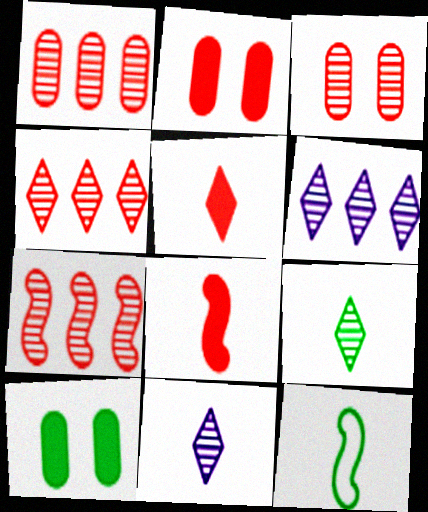[[1, 4, 7], 
[2, 6, 12]]